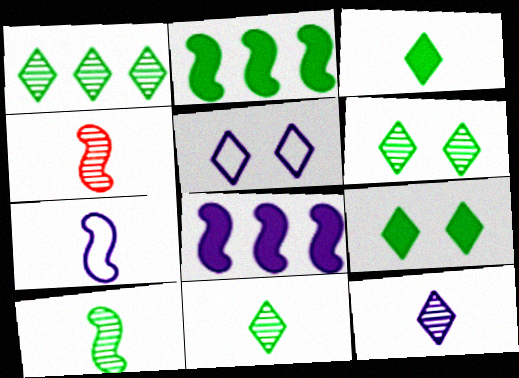[[1, 6, 11]]